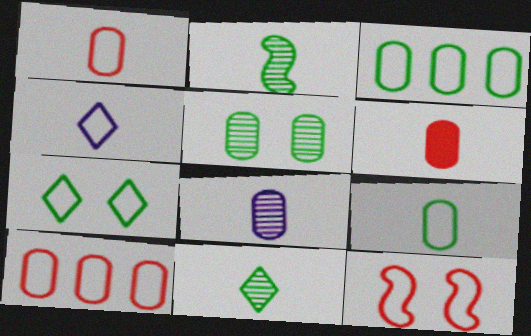[[2, 4, 6], 
[3, 4, 12], 
[6, 8, 9]]